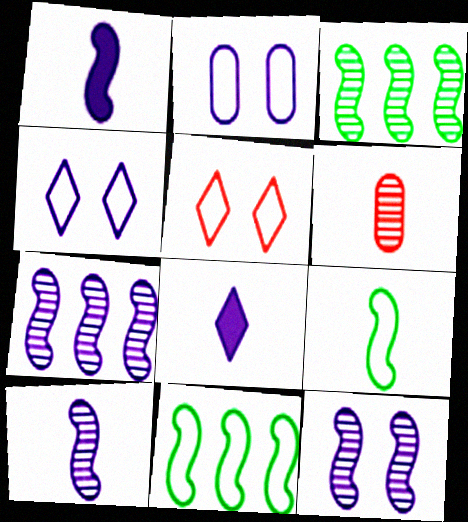[[2, 7, 8], 
[6, 8, 9], 
[7, 10, 12]]